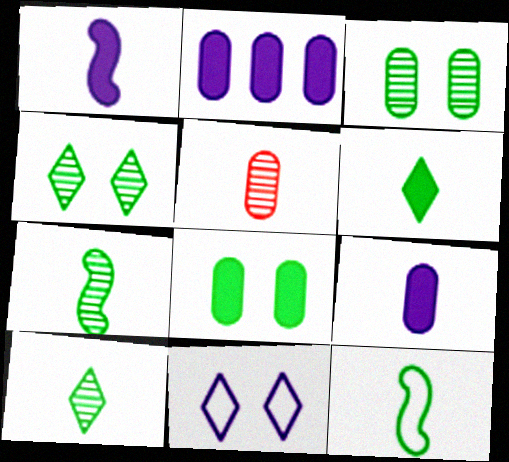[]